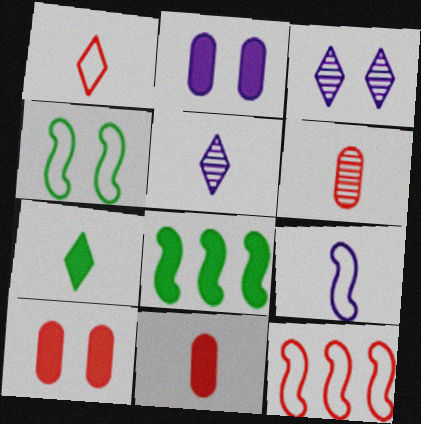[[1, 5, 7], 
[3, 4, 10], 
[4, 9, 12], 
[6, 7, 9]]